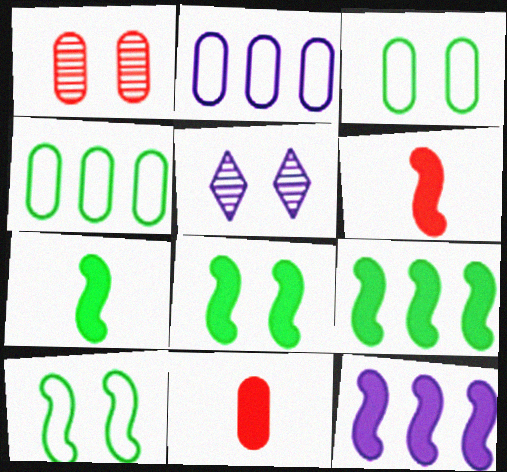[[4, 5, 6], 
[6, 8, 12], 
[7, 8, 9]]